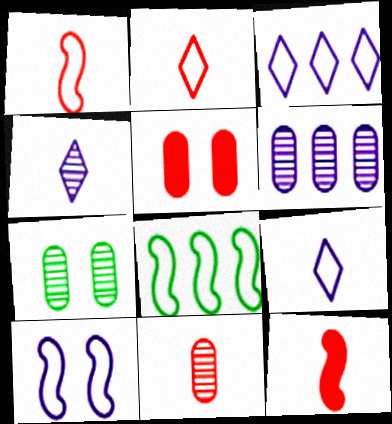[[1, 8, 10], 
[2, 11, 12], 
[3, 7, 12], 
[4, 5, 8], 
[6, 7, 11]]